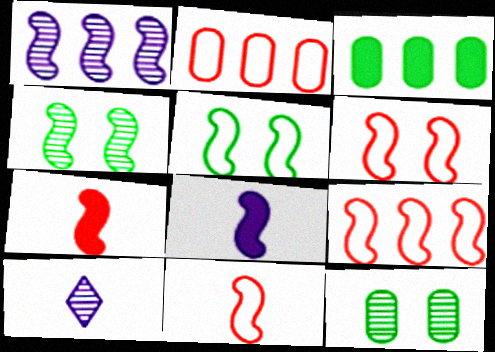[[1, 5, 7], 
[3, 6, 10], 
[4, 8, 9], 
[6, 9, 11]]